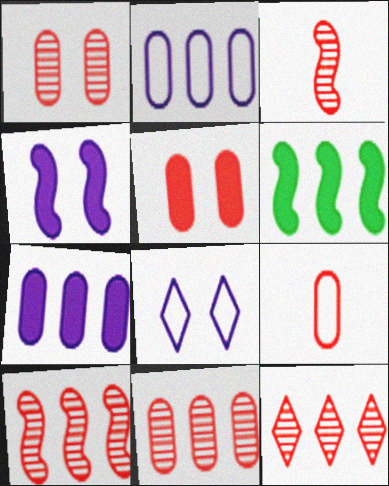[[1, 3, 12], 
[2, 6, 12], 
[5, 9, 11], 
[10, 11, 12]]